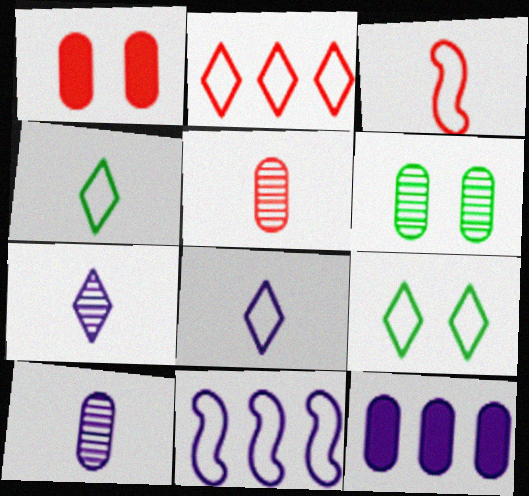[[2, 8, 9]]